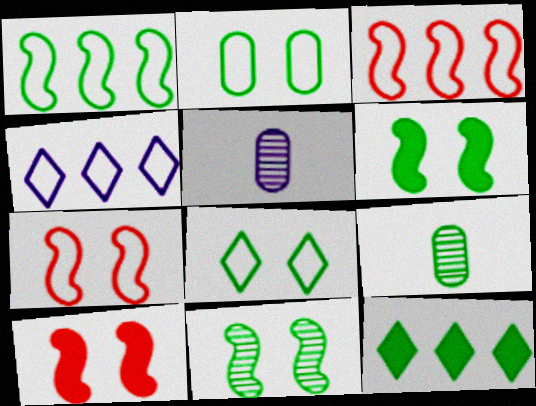[[4, 9, 10], 
[5, 7, 12]]